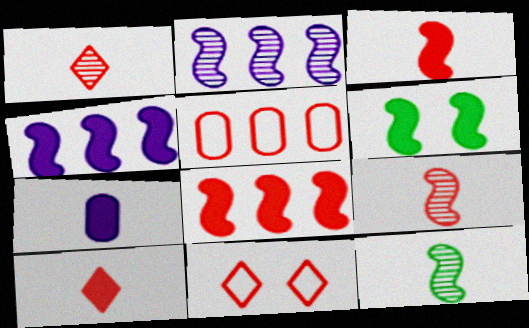[[3, 4, 6]]